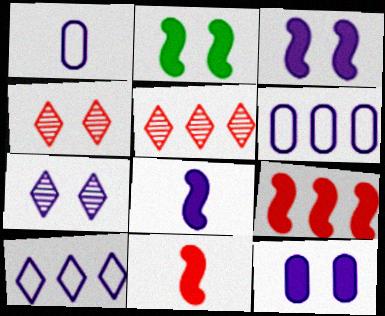[[1, 2, 5], 
[2, 8, 9], 
[6, 7, 8]]